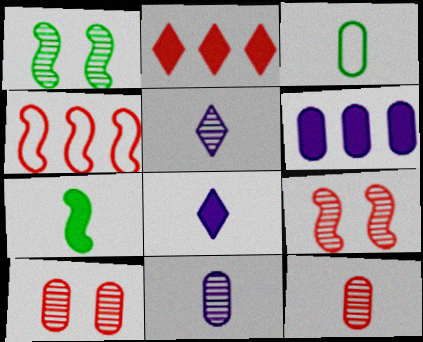[[3, 6, 10]]